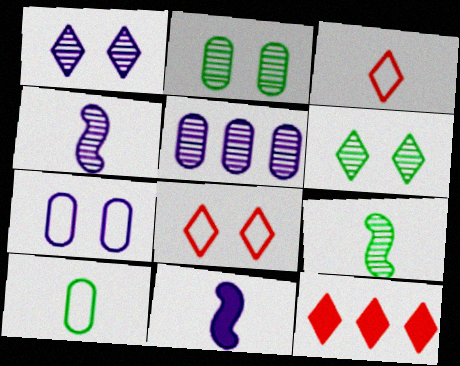[[1, 4, 5], 
[7, 9, 12]]